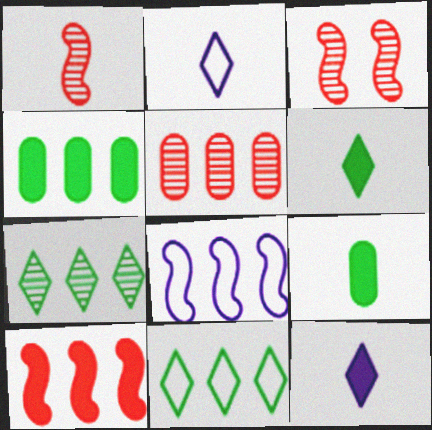[[1, 2, 9], 
[2, 3, 4]]